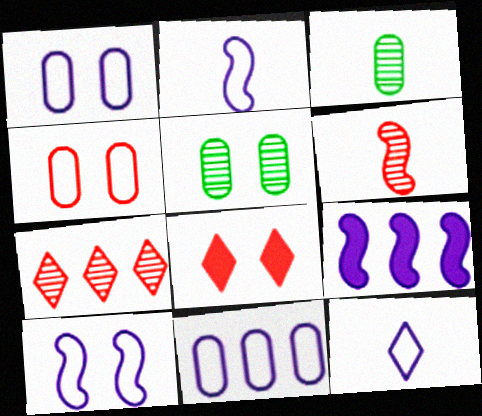[[5, 8, 10], 
[10, 11, 12]]